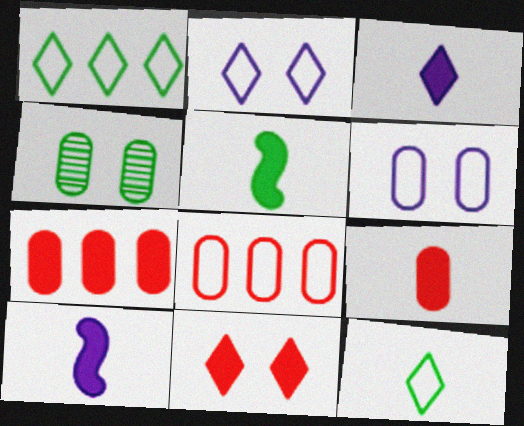[[1, 4, 5], 
[3, 5, 9]]